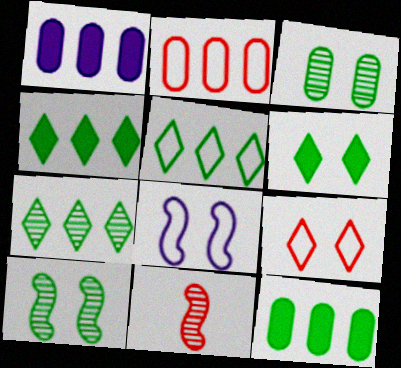[[4, 5, 7]]